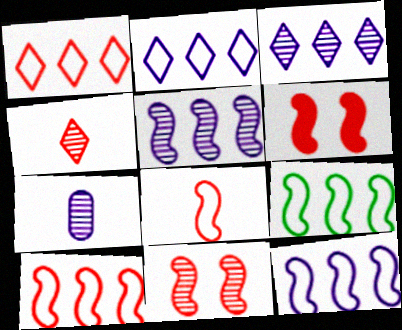[[9, 10, 12]]